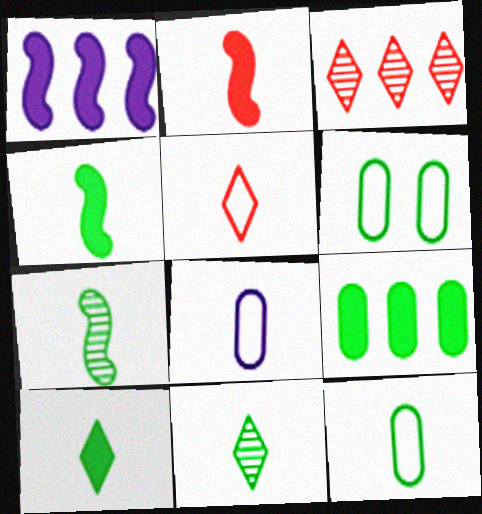[[2, 8, 11], 
[4, 11, 12], 
[7, 10, 12]]